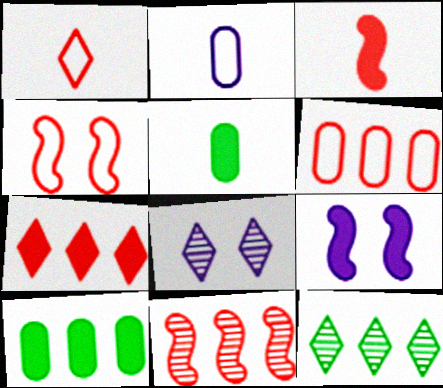[[1, 4, 6], 
[3, 4, 11], 
[5, 7, 9], 
[6, 7, 11]]